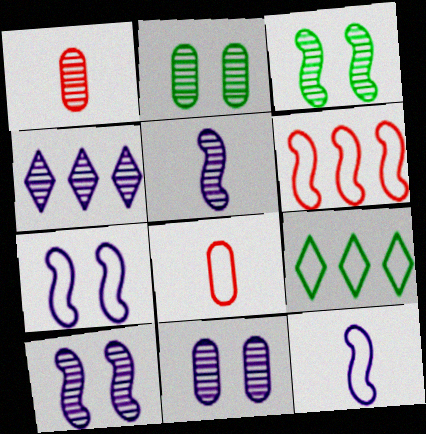[[1, 3, 4], 
[4, 5, 11], 
[7, 8, 9]]